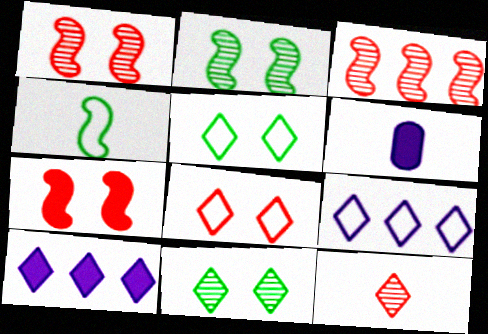[[3, 5, 6], 
[4, 6, 12], 
[5, 10, 12]]